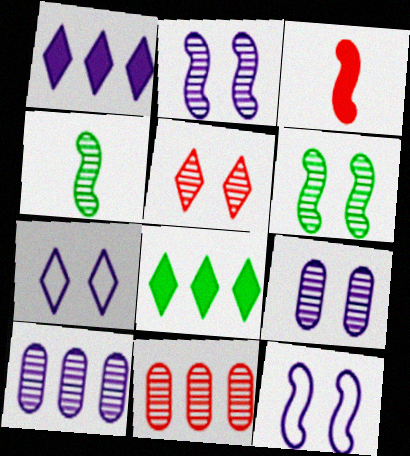[[4, 5, 10], 
[5, 6, 9]]